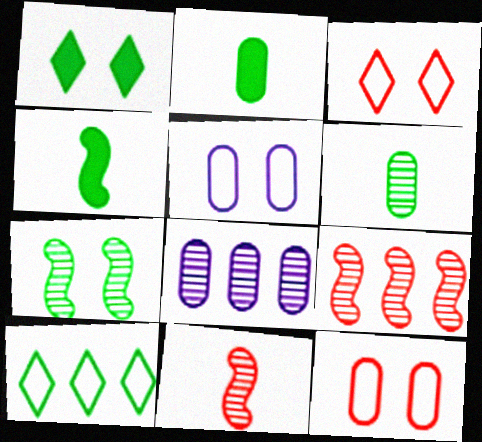[[2, 7, 10], 
[2, 8, 12], 
[3, 4, 8]]